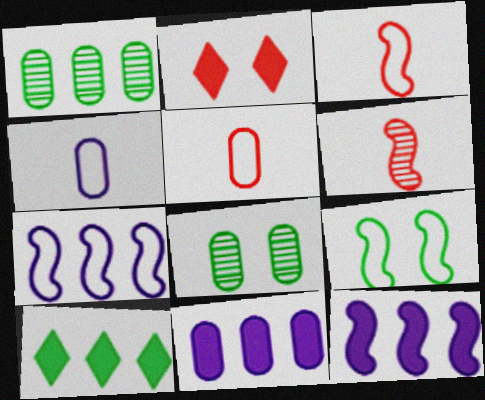[[3, 7, 9], 
[5, 8, 11], 
[6, 9, 12]]